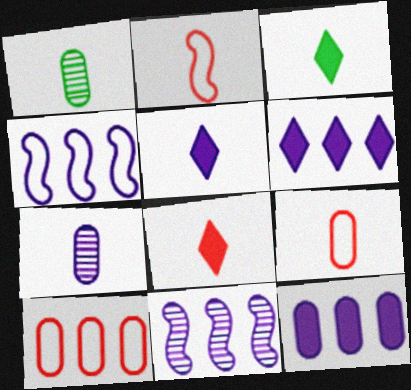[[1, 2, 5], 
[2, 3, 7], 
[3, 5, 8]]